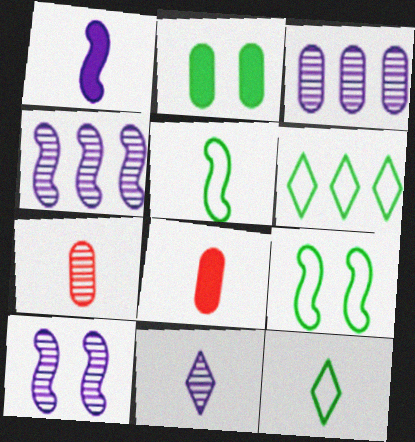[[1, 7, 12], 
[3, 10, 11], 
[5, 8, 11], 
[6, 8, 10]]